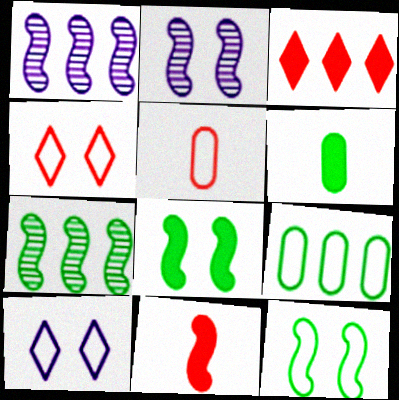[[1, 3, 9], 
[1, 4, 6], 
[1, 11, 12]]